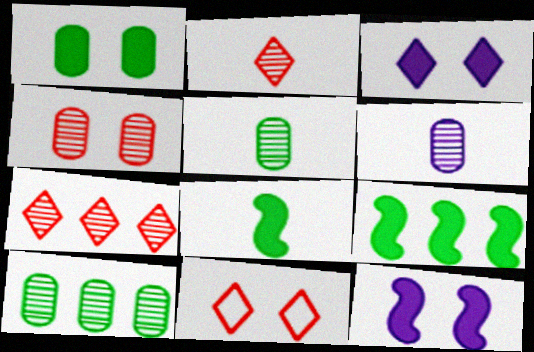[[4, 6, 10], 
[6, 9, 11]]